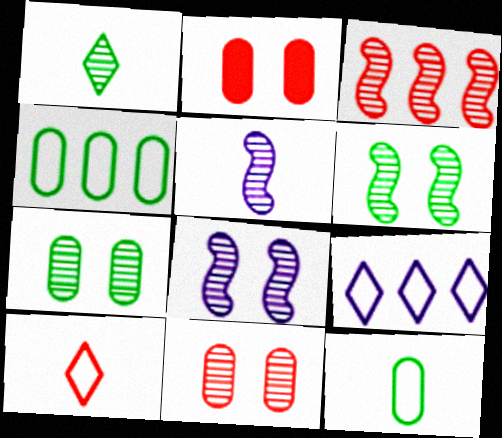[[2, 3, 10], 
[3, 5, 6]]